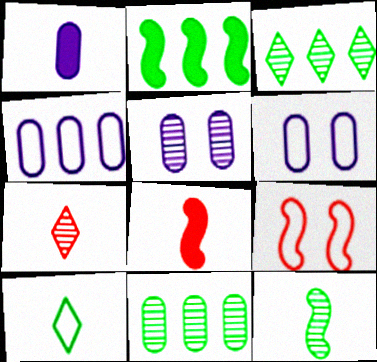[[1, 3, 9], 
[1, 4, 5], 
[2, 6, 7], 
[3, 6, 8], 
[4, 9, 10]]